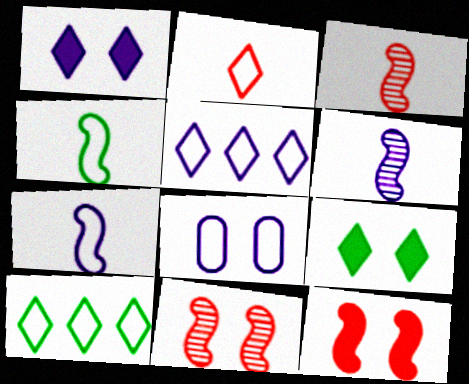[[5, 7, 8], 
[8, 9, 11]]